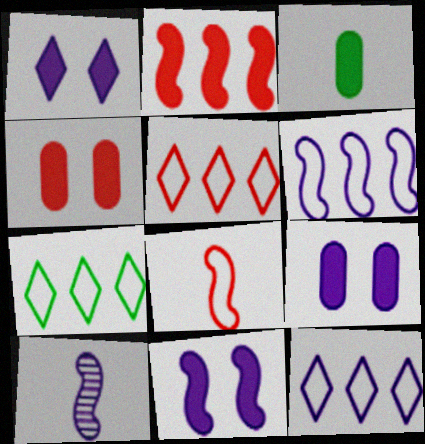[[1, 2, 3], 
[1, 9, 11], 
[4, 7, 10], 
[5, 7, 12], 
[6, 10, 11], 
[9, 10, 12]]